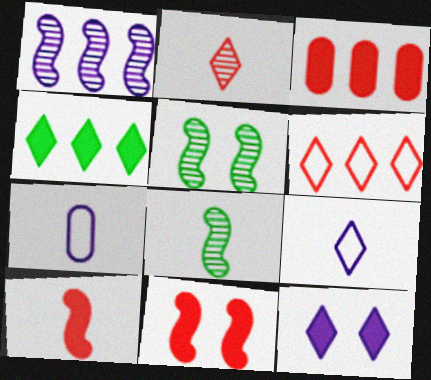[[1, 7, 12], 
[3, 5, 9]]